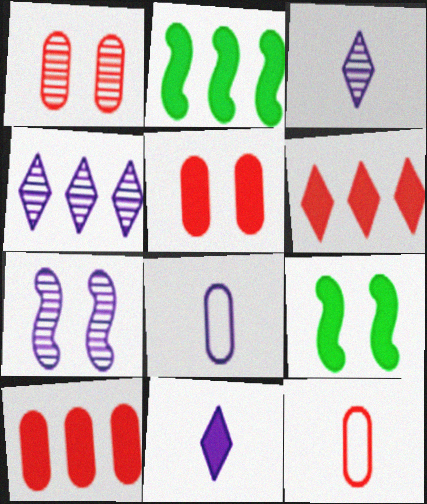[[1, 10, 12], 
[2, 5, 11], 
[4, 9, 12], 
[9, 10, 11]]